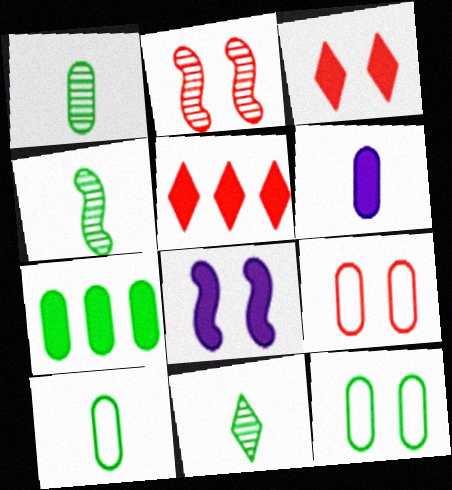[[1, 4, 11], 
[1, 7, 12], 
[2, 3, 9]]